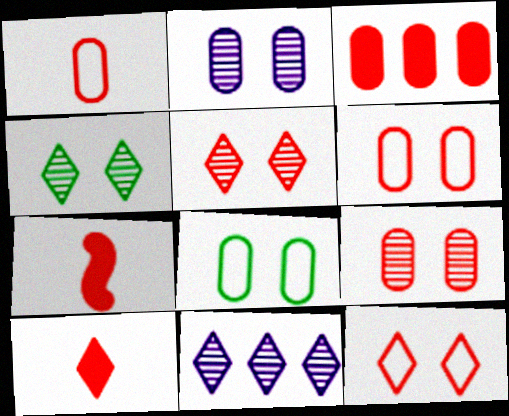[[1, 3, 9], 
[7, 8, 11]]